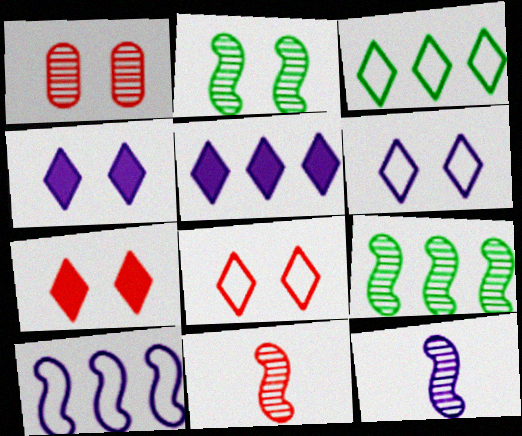[]